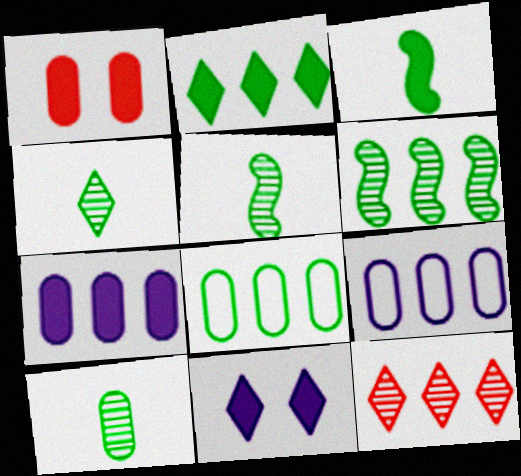[[1, 9, 10], 
[2, 6, 8], 
[4, 5, 10]]